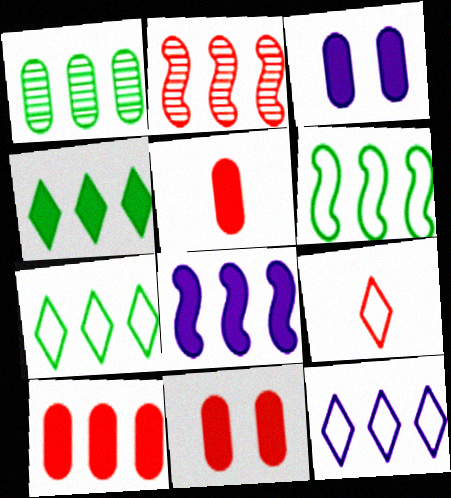[[1, 4, 6], 
[2, 6, 8], 
[2, 9, 11], 
[4, 8, 10], 
[5, 10, 11]]